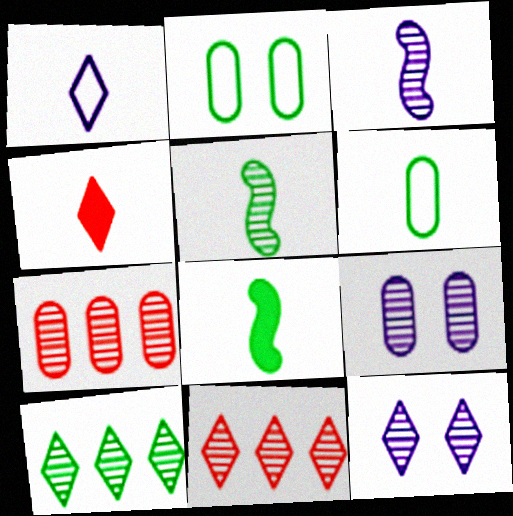[[2, 8, 10], 
[3, 4, 6], 
[5, 7, 12], 
[5, 9, 11]]